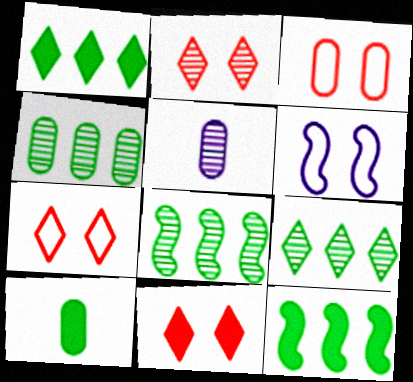[[2, 5, 8], 
[2, 7, 11], 
[4, 8, 9], 
[5, 7, 12]]